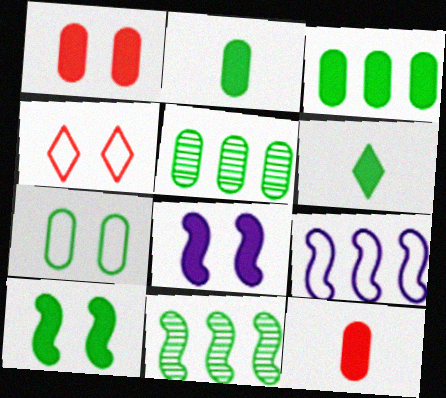[[2, 5, 7], 
[3, 6, 10], 
[6, 7, 11]]